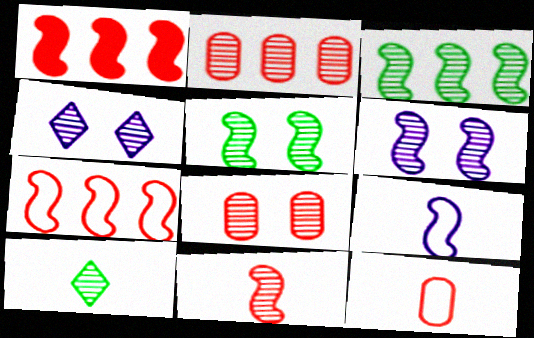[[1, 5, 9], 
[2, 6, 10], 
[3, 6, 11], 
[4, 5, 8]]